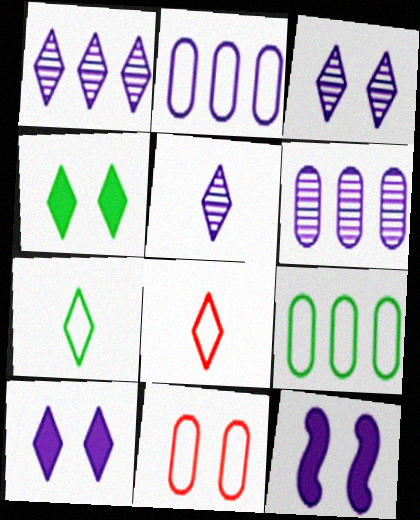[[1, 3, 5], 
[1, 4, 8], 
[2, 5, 12]]